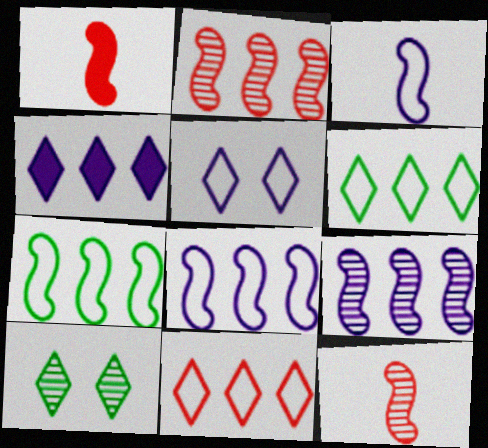[]